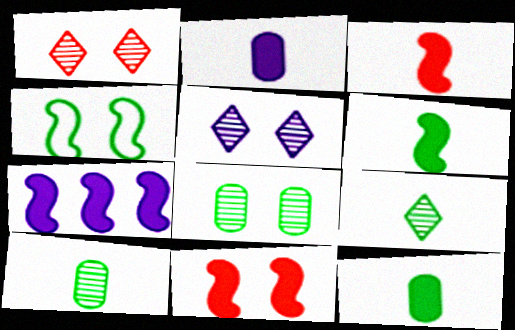[[6, 7, 11]]